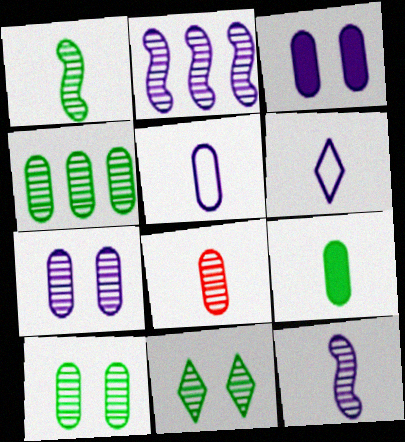[[1, 4, 11], 
[2, 3, 6], 
[2, 8, 11], 
[4, 7, 8], 
[5, 8, 9]]